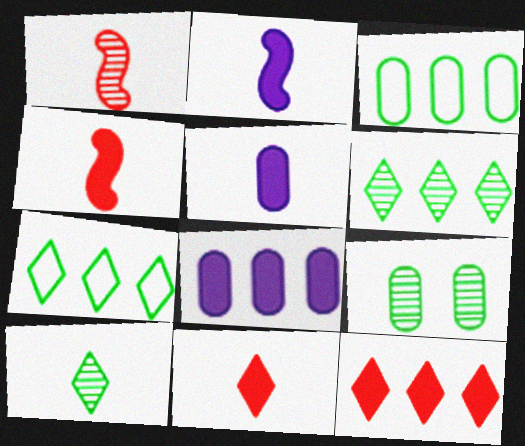[]